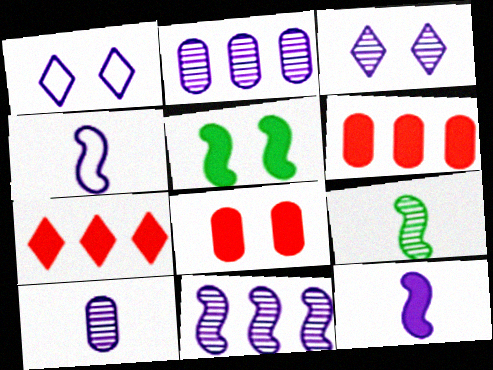[[1, 2, 12], 
[1, 6, 9], 
[3, 10, 11]]